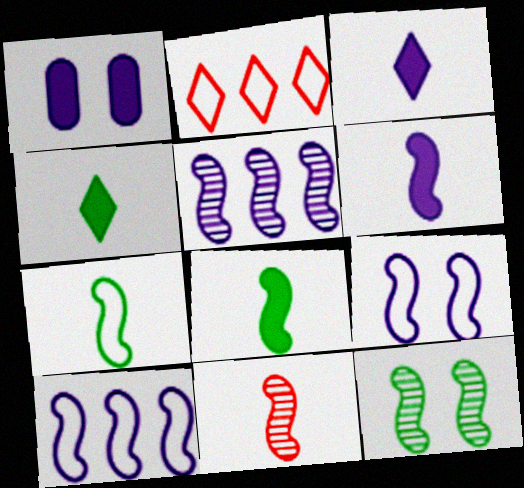[[5, 6, 9], 
[5, 11, 12], 
[6, 7, 11]]